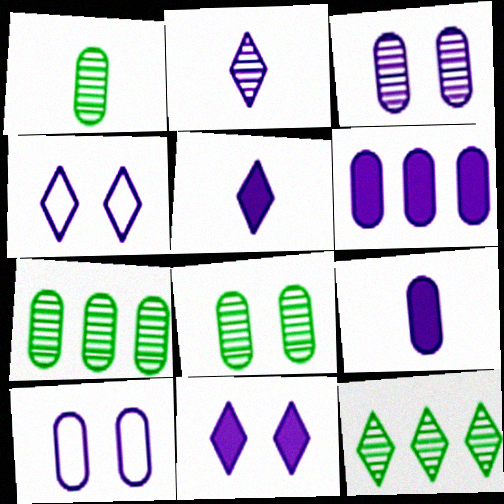[[1, 7, 8]]